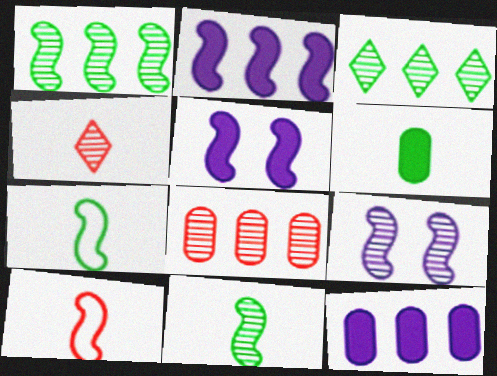[[1, 5, 10]]